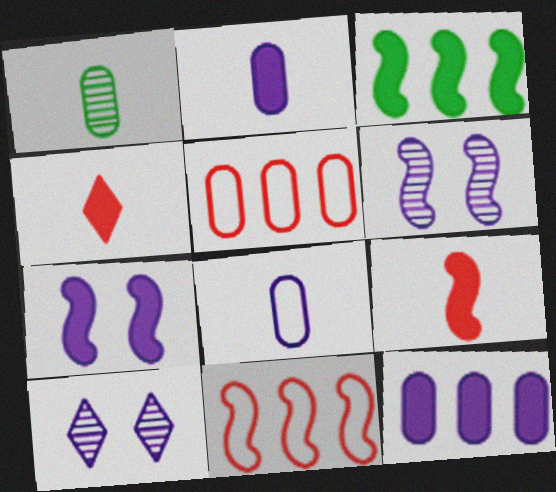[[3, 7, 9]]